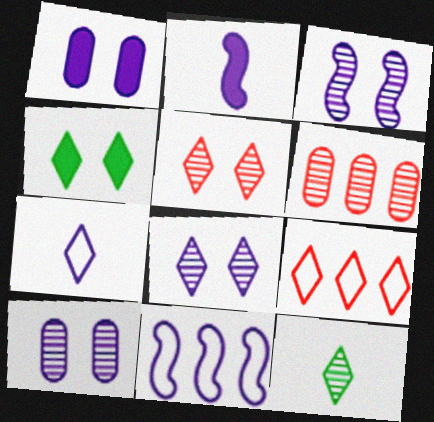[[2, 3, 11], 
[3, 6, 12], 
[3, 8, 10]]